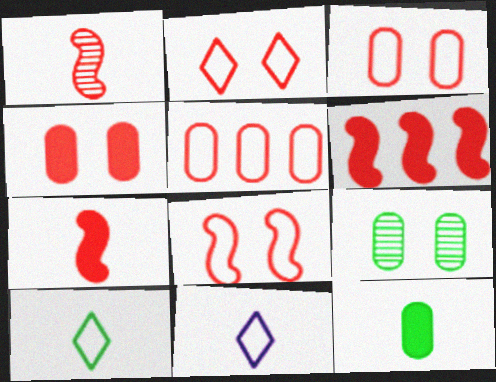[[1, 6, 8], 
[1, 11, 12], 
[2, 3, 8], 
[6, 9, 11]]